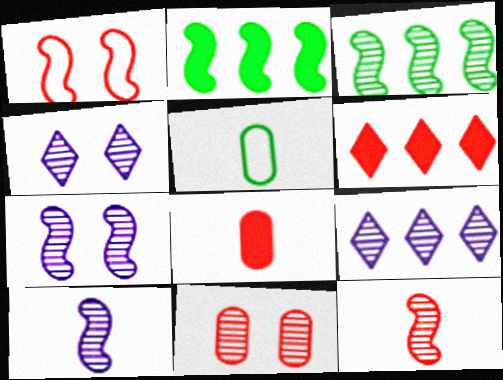[[1, 2, 10], 
[3, 7, 12], 
[5, 6, 7]]